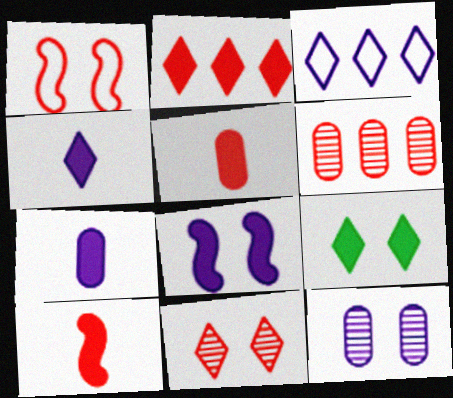[[1, 9, 12], 
[2, 4, 9]]